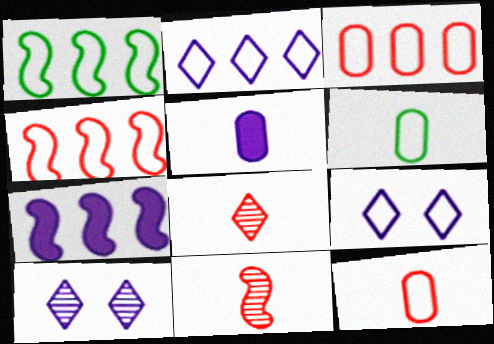[[1, 2, 3], 
[1, 9, 12], 
[4, 6, 9]]